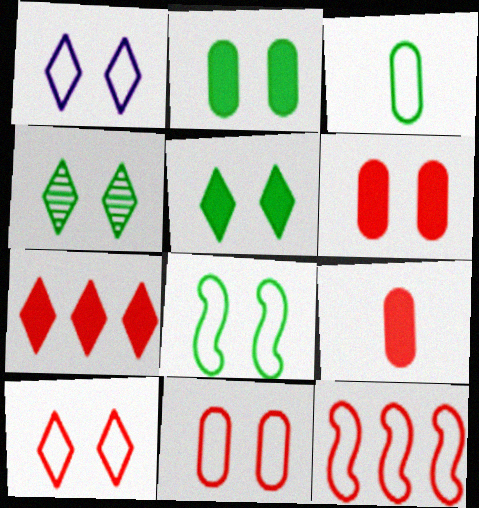[[1, 3, 12], 
[1, 8, 11], 
[2, 4, 8]]